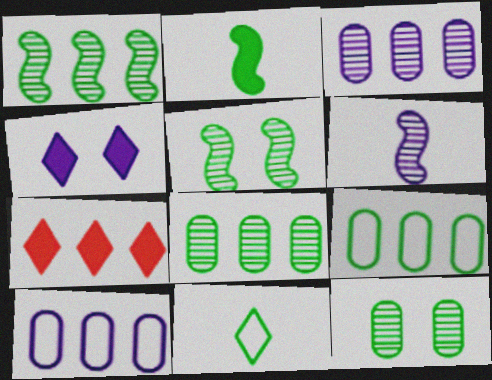[[1, 7, 10], 
[4, 6, 10]]